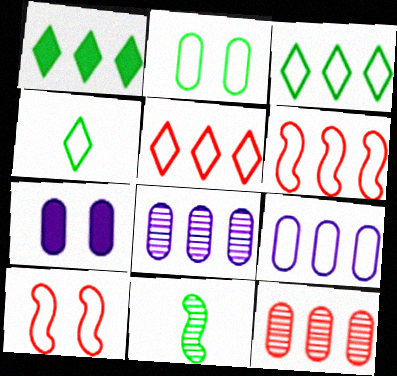[[1, 2, 11], 
[1, 6, 8], 
[3, 6, 9], 
[4, 9, 10], 
[5, 7, 11]]